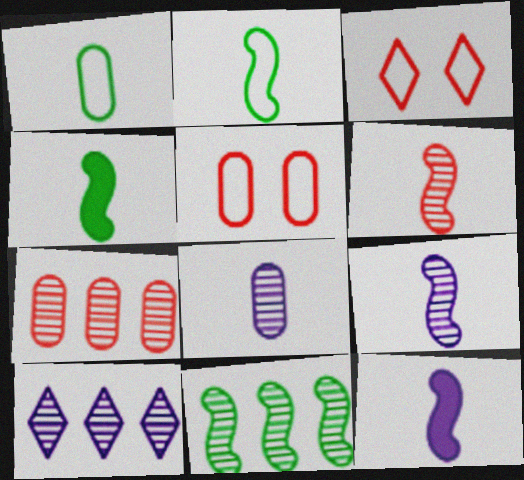[[2, 6, 12], 
[4, 5, 10], 
[7, 10, 11]]